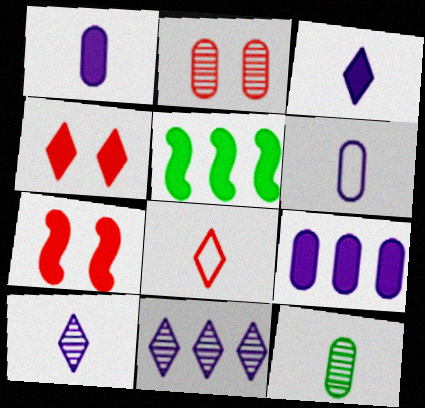[[1, 4, 5]]